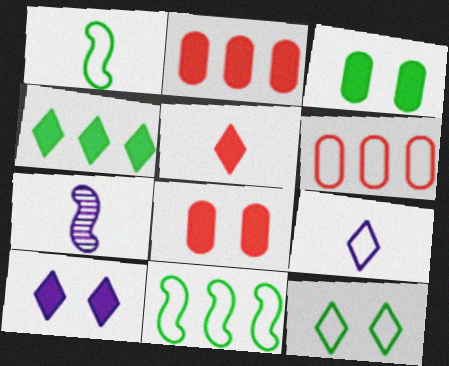[[2, 7, 12], 
[4, 5, 10]]